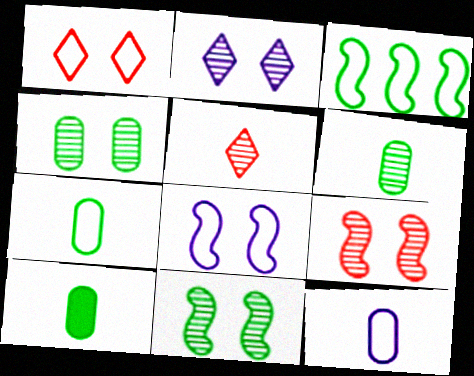[[1, 3, 12], 
[2, 4, 9], 
[6, 7, 10]]